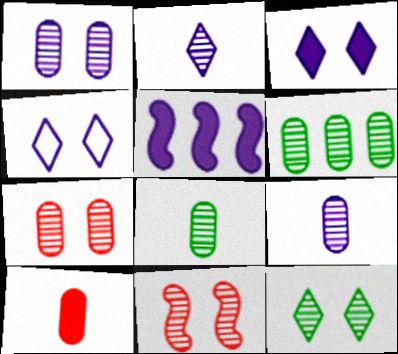[[1, 11, 12], 
[2, 6, 11], 
[4, 5, 9], 
[6, 7, 9]]